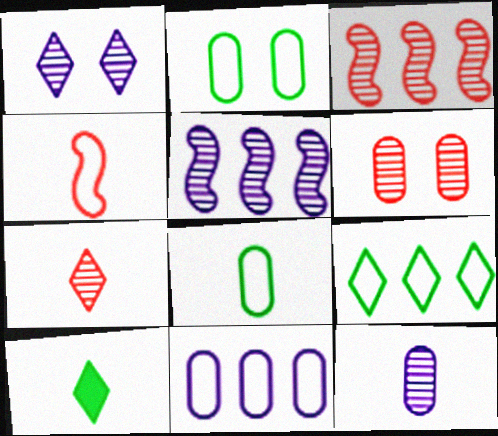[[1, 5, 12], 
[3, 6, 7], 
[4, 10, 12]]